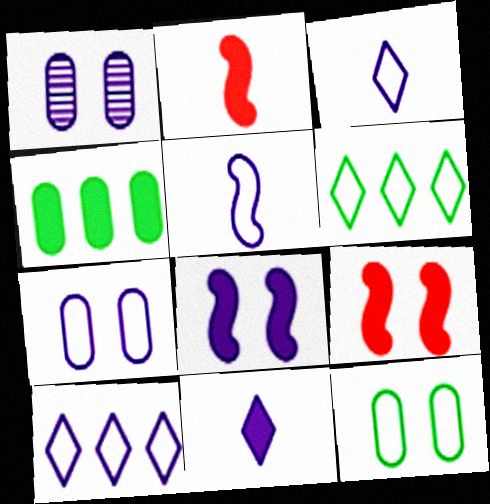[[1, 2, 6], 
[4, 9, 11], 
[5, 7, 10]]